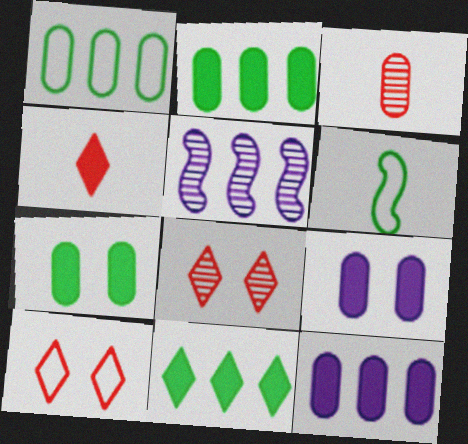[[1, 3, 9], 
[6, 8, 12]]